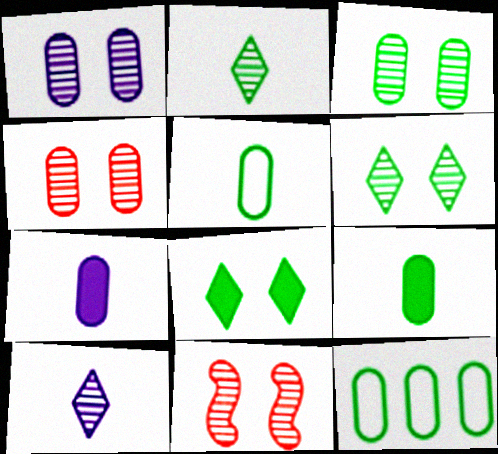[[1, 3, 4], 
[1, 6, 11], 
[3, 9, 12], 
[4, 7, 12]]